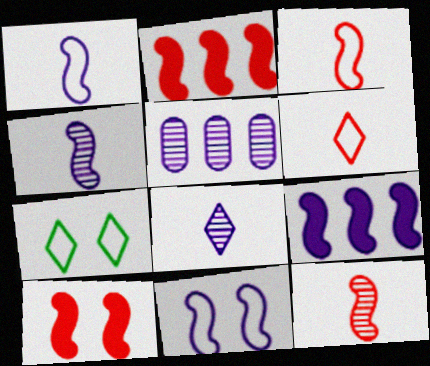[[4, 9, 11]]